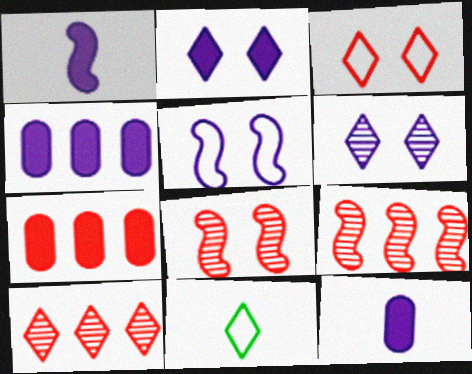[[1, 2, 4], 
[2, 10, 11], 
[4, 8, 11]]